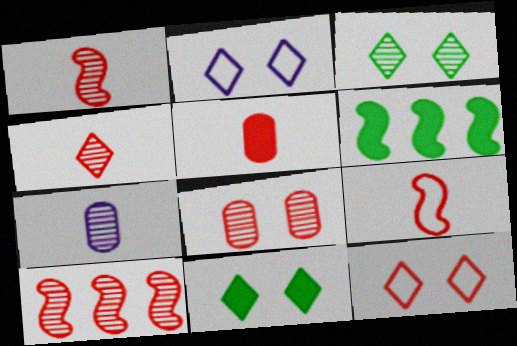[[3, 7, 10], 
[4, 5, 9], 
[4, 8, 10], 
[5, 10, 12], 
[6, 7, 12]]